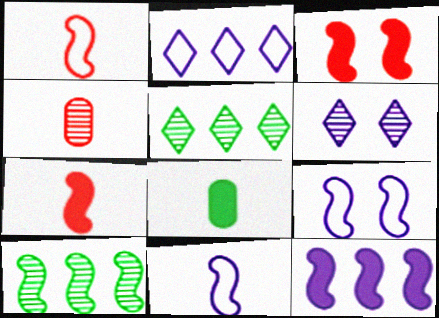[[3, 10, 11], 
[4, 6, 10], 
[7, 9, 10]]